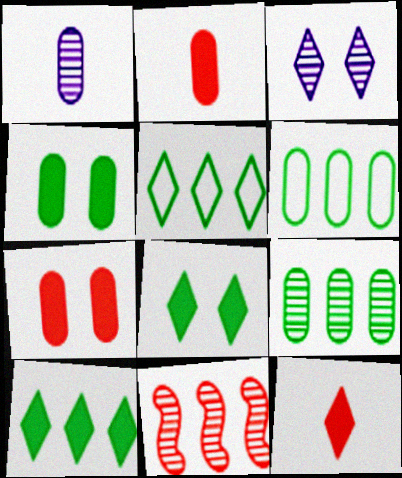[[1, 6, 7], 
[3, 5, 12]]